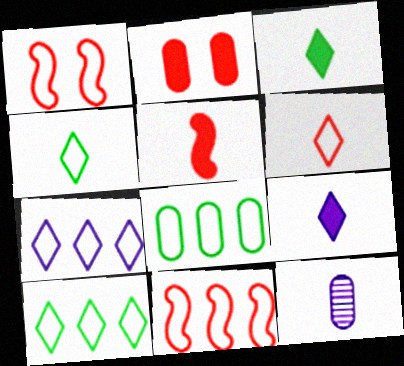[[2, 8, 12], 
[4, 5, 12], 
[7, 8, 11]]